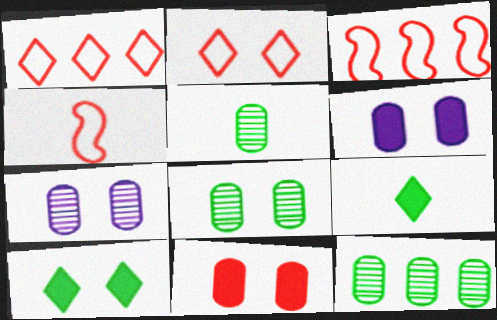[[3, 7, 9], 
[5, 8, 12]]